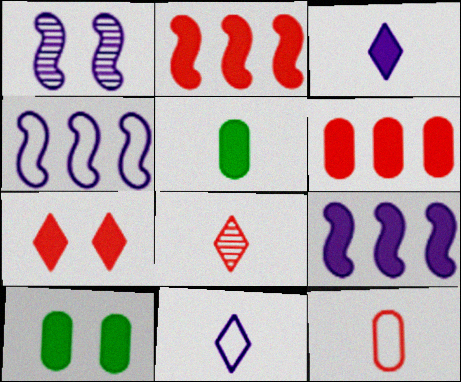[[2, 3, 10], 
[4, 8, 10], 
[5, 7, 9]]